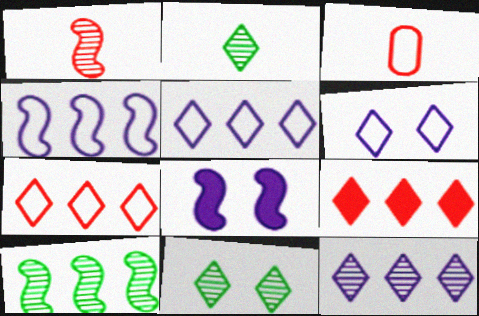[[2, 6, 9]]